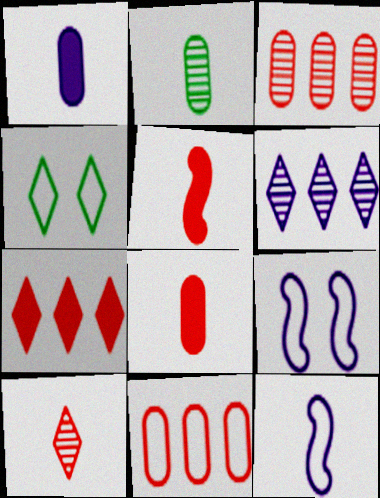[[1, 6, 9], 
[2, 7, 9], 
[4, 11, 12]]